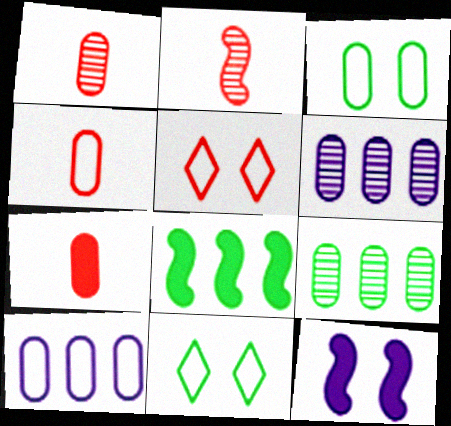[[1, 4, 7], 
[3, 4, 10], 
[3, 6, 7]]